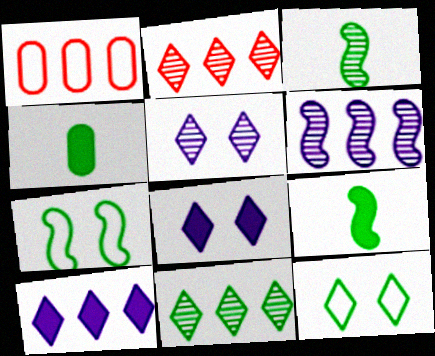[[1, 3, 8], 
[1, 5, 9], 
[4, 7, 11]]